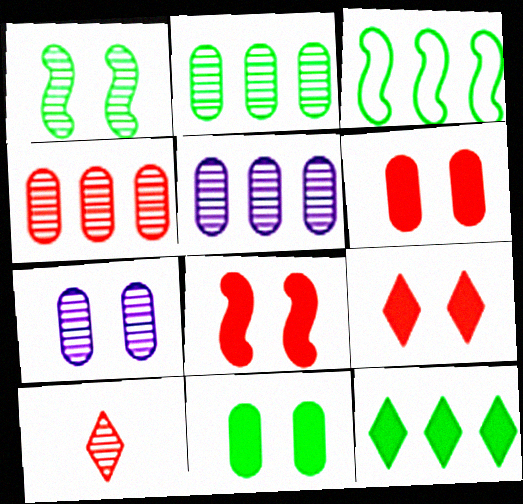[[1, 5, 10], 
[2, 3, 12], 
[2, 4, 5], 
[6, 8, 9]]